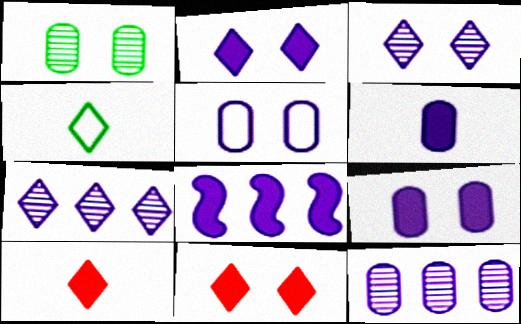[[2, 6, 8], 
[4, 7, 11], 
[5, 6, 12]]